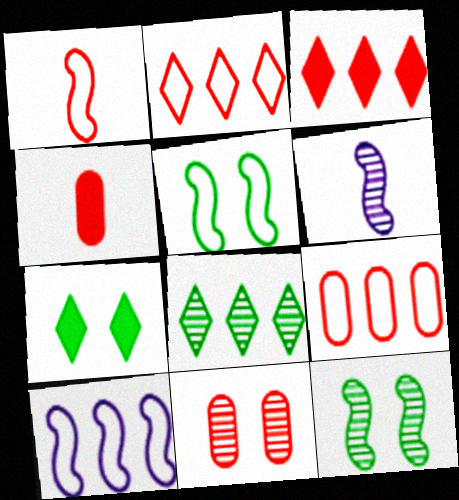[[1, 3, 11], 
[1, 5, 10], 
[4, 9, 11], 
[6, 7, 9], 
[6, 8, 11]]